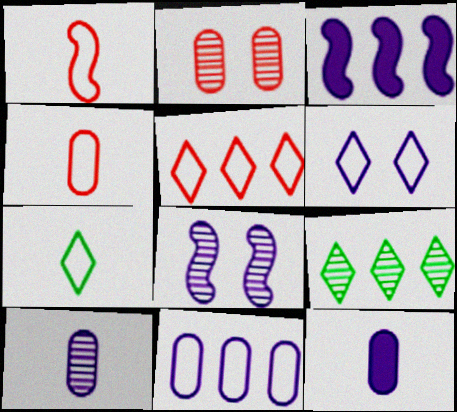[[2, 3, 7], 
[3, 6, 10], 
[5, 6, 7]]